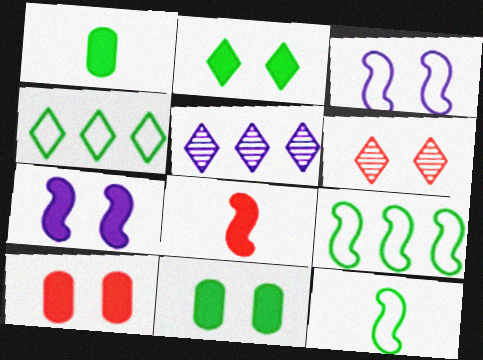[[2, 7, 10], 
[3, 6, 11], 
[5, 10, 12]]